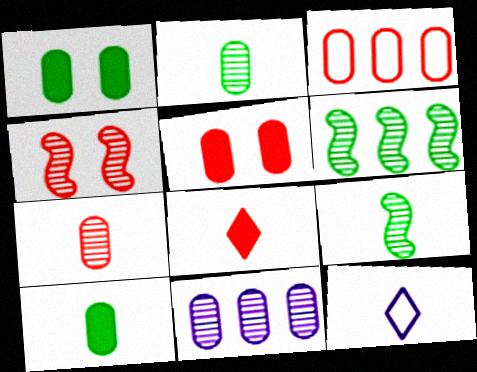[[3, 4, 8], 
[3, 5, 7], 
[5, 6, 12]]